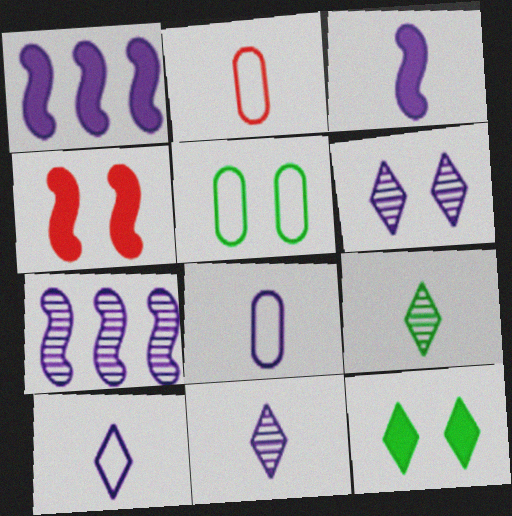[[1, 6, 8], 
[2, 3, 9], 
[2, 7, 12], 
[3, 8, 11], 
[4, 5, 6]]